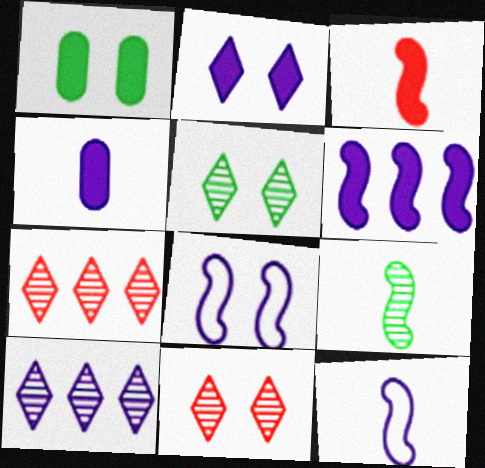[[1, 7, 12], 
[1, 8, 11], 
[2, 4, 6], 
[3, 9, 12], 
[4, 8, 10]]